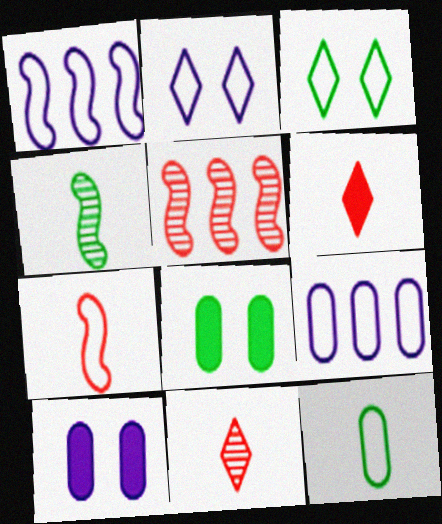[[1, 8, 11], 
[3, 7, 9]]